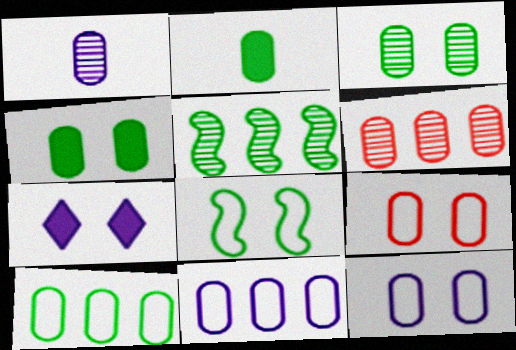[[1, 3, 6], 
[2, 3, 10], 
[2, 6, 12]]